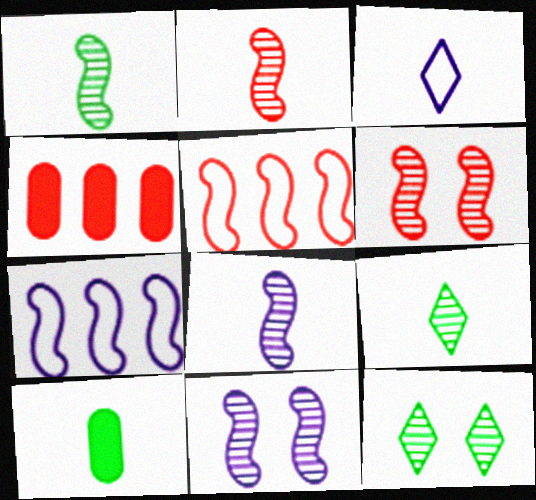[[1, 2, 8], 
[2, 3, 10]]